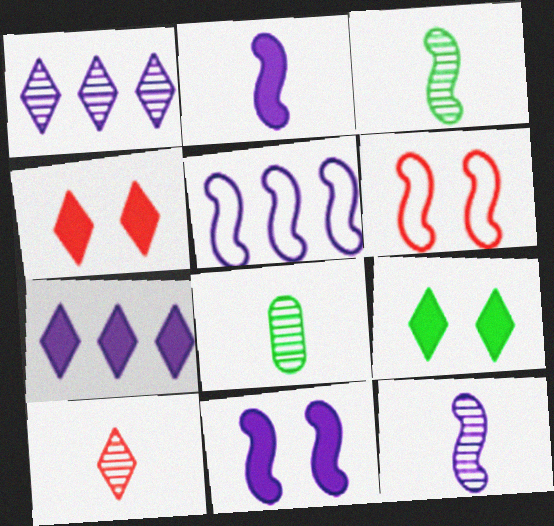[[4, 5, 8], 
[5, 11, 12], 
[6, 7, 8], 
[8, 10, 12]]